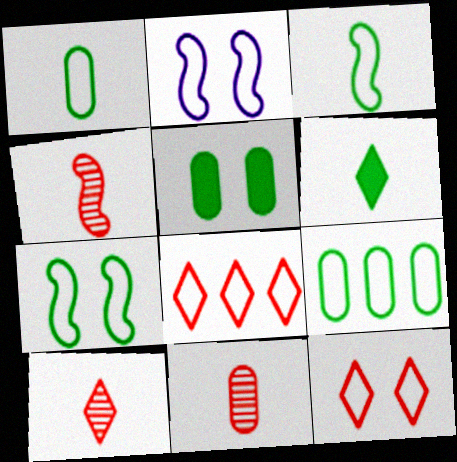[[1, 2, 8], 
[4, 10, 11]]